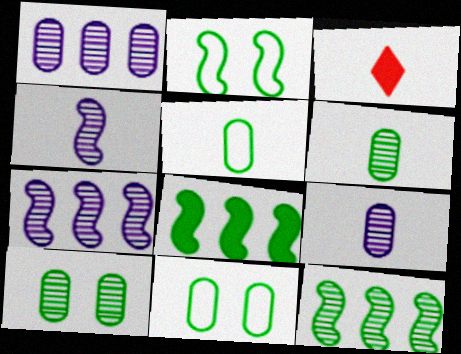[[1, 2, 3], 
[3, 4, 5], 
[3, 7, 11]]